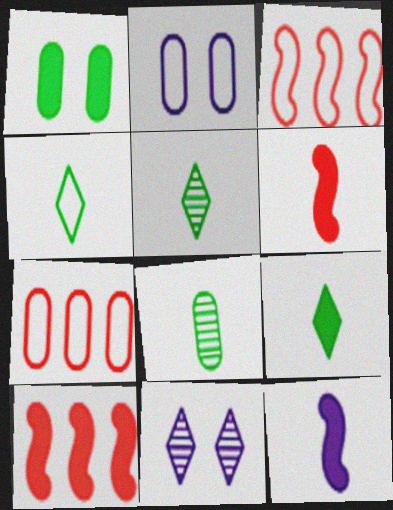[[2, 3, 4], 
[2, 5, 10], 
[4, 5, 9]]